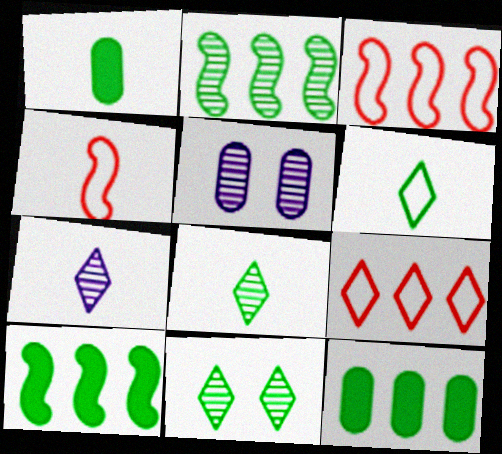[[1, 4, 7]]